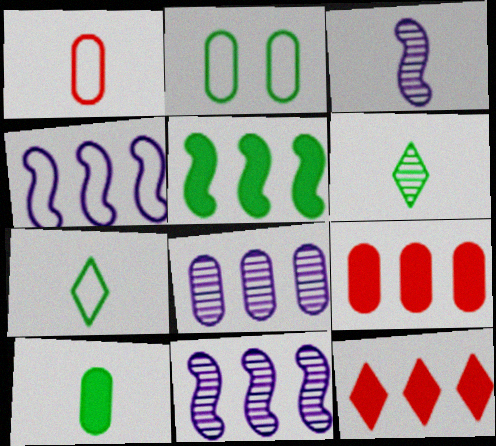[[2, 3, 12], 
[2, 5, 6]]